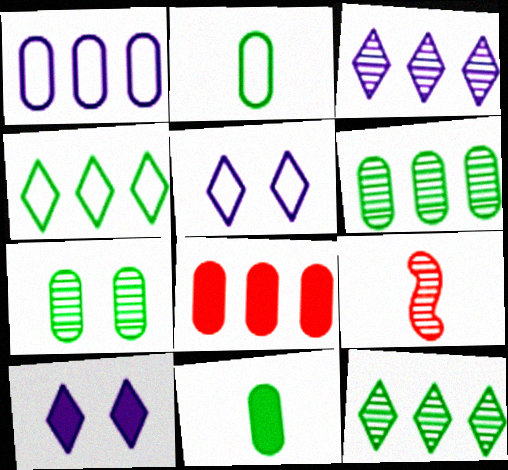[[1, 6, 8], 
[3, 7, 9]]